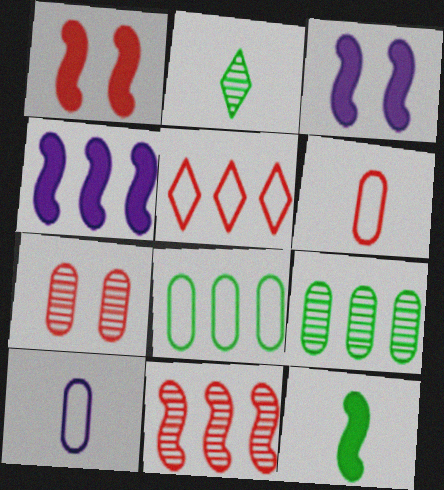[[1, 4, 12], 
[4, 5, 9]]